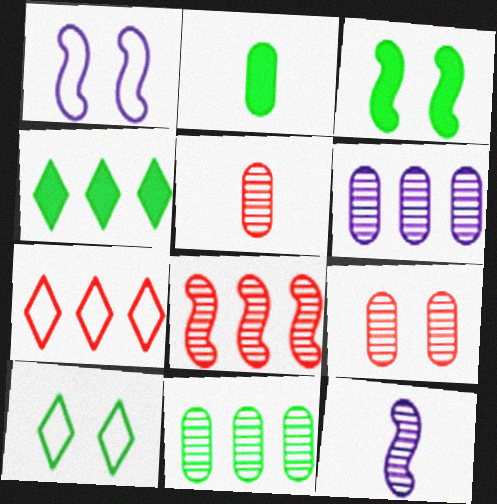[[1, 4, 5], 
[2, 3, 4]]